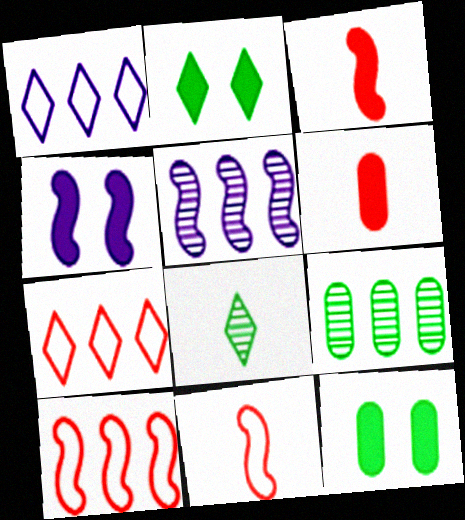[]